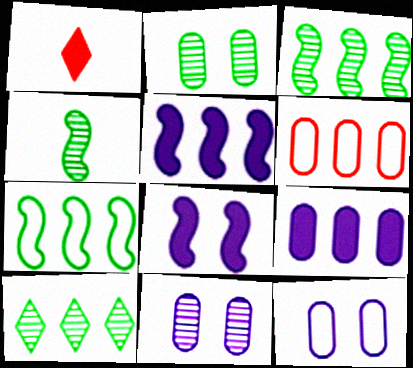[[1, 3, 12], 
[1, 7, 11], 
[2, 4, 10], 
[5, 6, 10]]